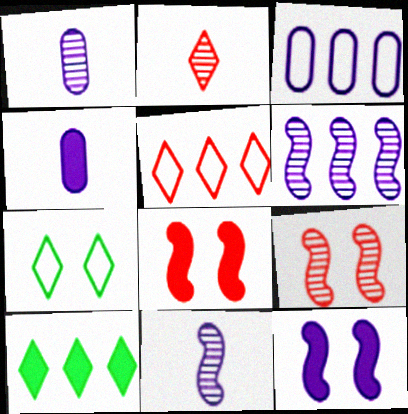[[4, 8, 10]]